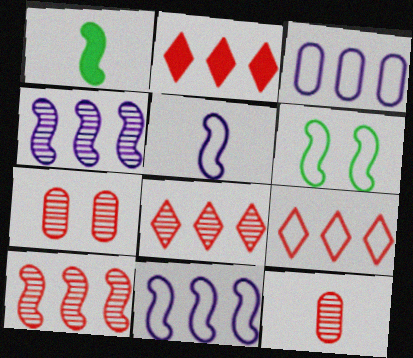[[2, 8, 9]]